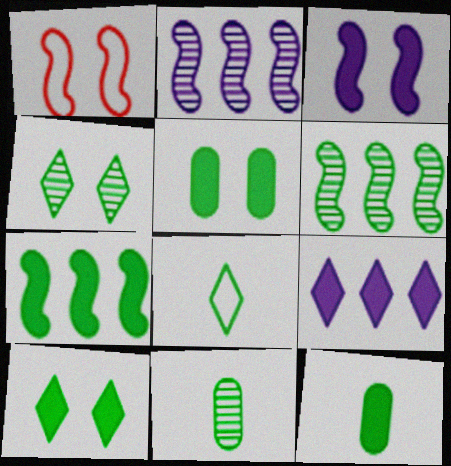[[1, 9, 11], 
[4, 6, 11], 
[5, 6, 8], 
[7, 10, 12]]